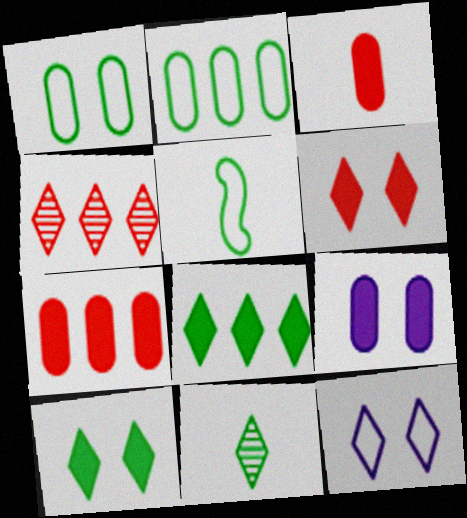[[4, 5, 9]]